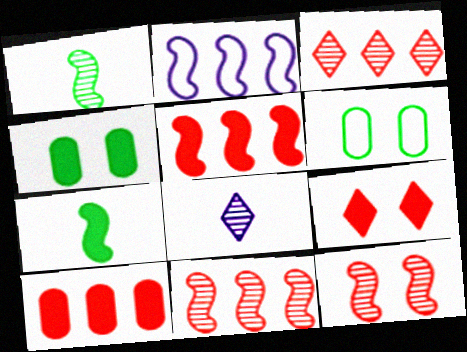[[2, 7, 12], 
[5, 6, 8]]